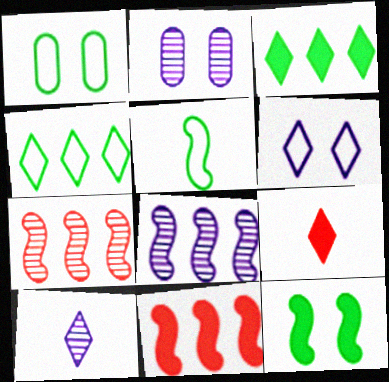[[1, 4, 5], 
[1, 8, 9], 
[1, 10, 11], 
[2, 8, 10]]